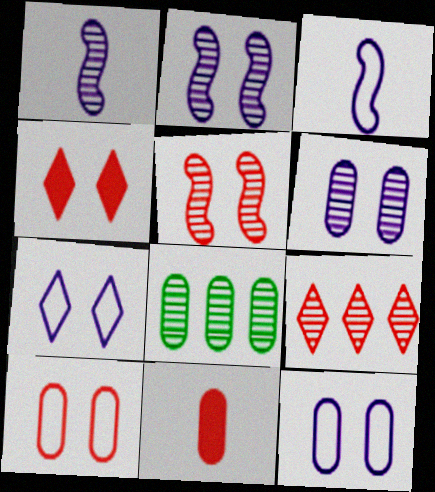[[3, 4, 8], 
[4, 5, 10], 
[8, 11, 12]]